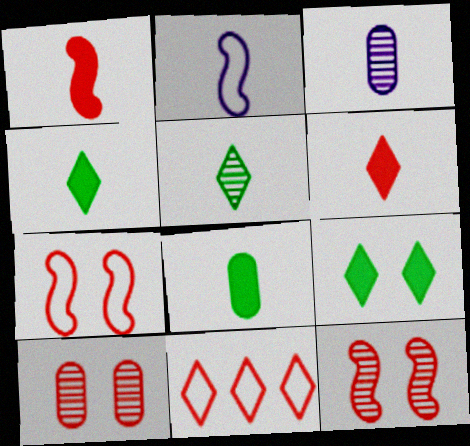[[1, 10, 11]]